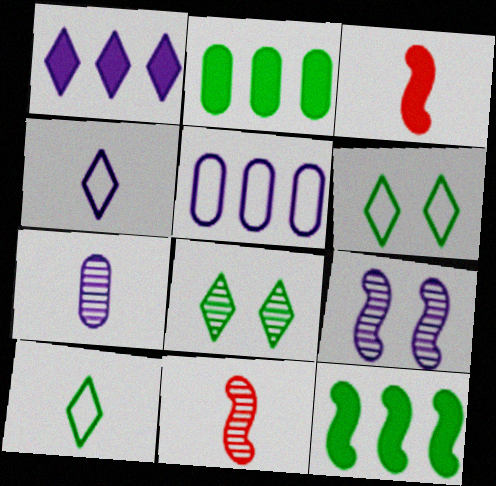[[3, 5, 8], 
[3, 7, 10]]